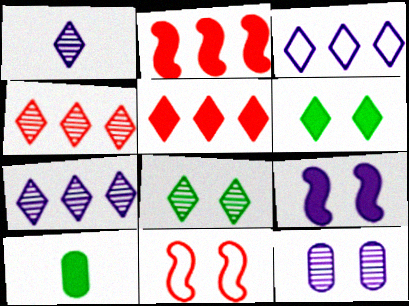[[1, 4, 8], 
[5, 9, 10], 
[6, 11, 12], 
[7, 10, 11]]